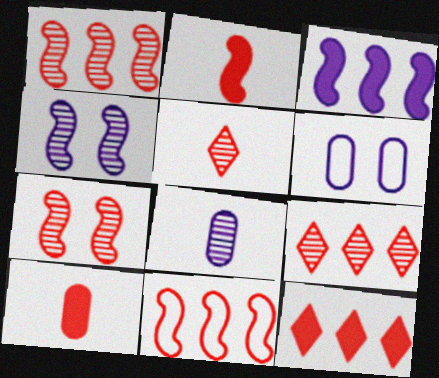[[2, 7, 11]]